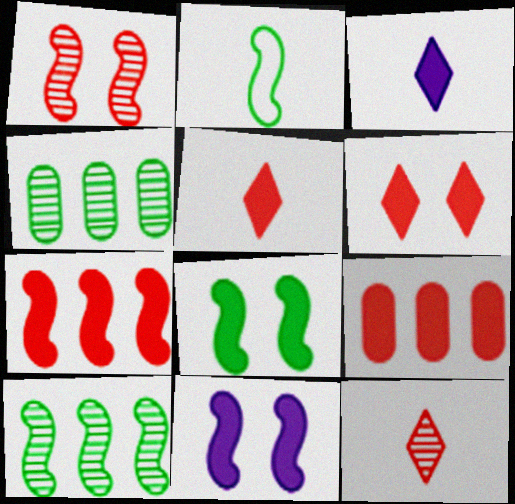[[2, 8, 10], 
[3, 8, 9]]